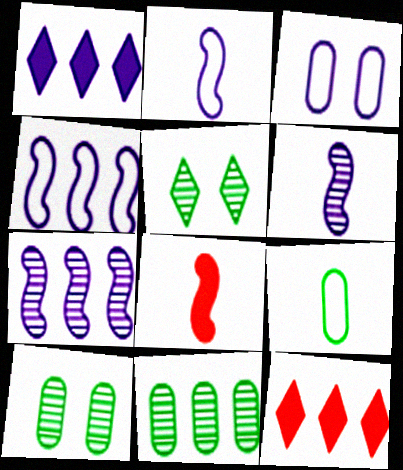[[1, 3, 6], 
[2, 10, 12], 
[4, 11, 12]]